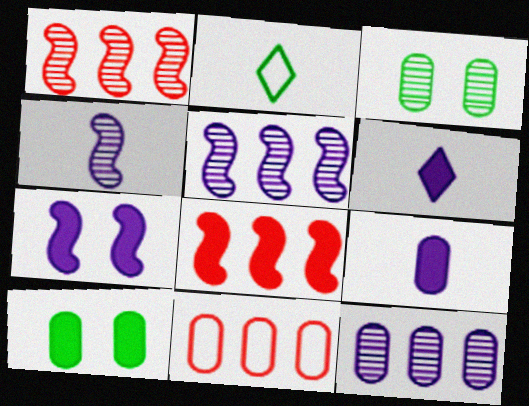[[3, 9, 11], 
[6, 8, 10]]